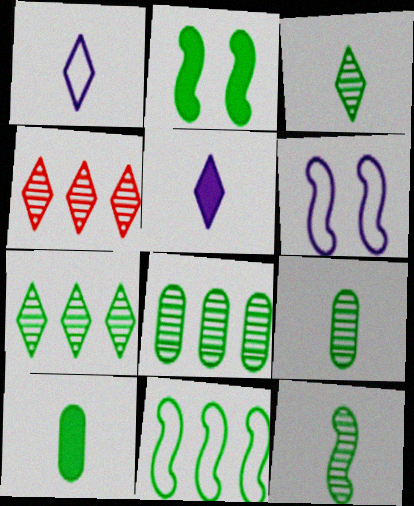[[2, 11, 12], 
[3, 9, 12], 
[4, 6, 10]]